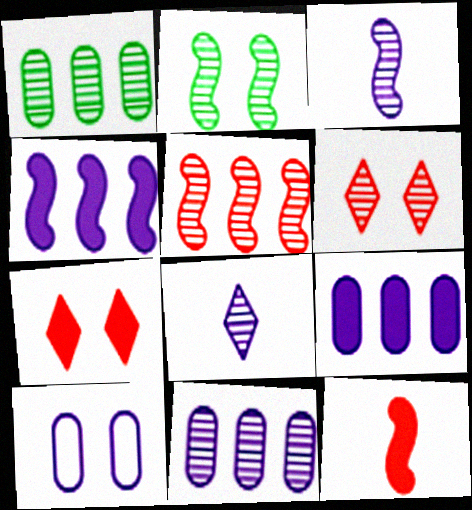[[1, 3, 6], 
[2, 3, 5], 
[2, 7, 10], 
[4, 8, 10]]